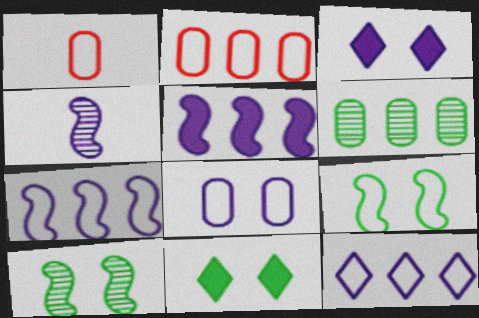[[1, 9, 12], 
[2, 4, 11]]